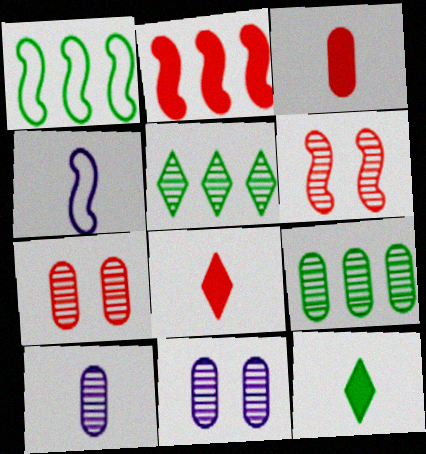[[1, 8, 11], 
[5, 6, 10], 
[7, 9, 10]]